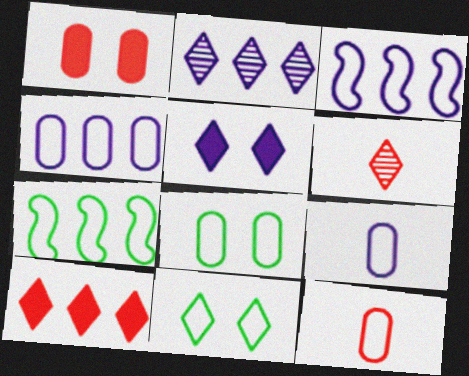[[3, 11, 12], 
[4, 8, 12]]